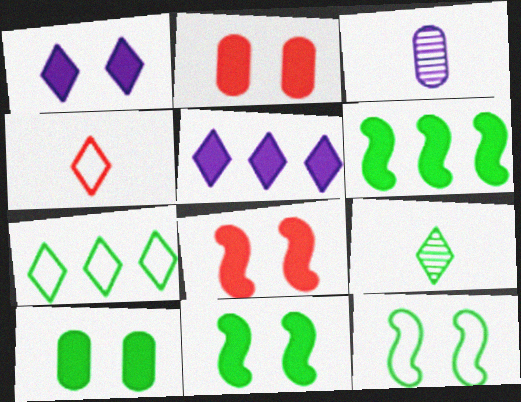[[1, 2, 11], 
[1, 8, 10], 
[3, 7, 8]]